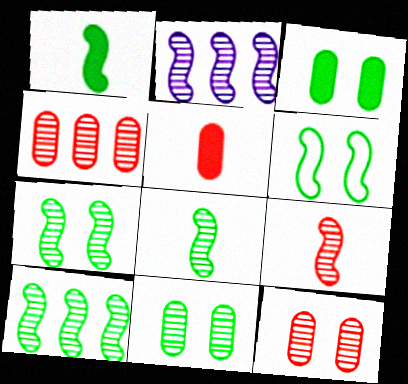[[1, 6, 10], 
[2, 7, 9], 
[7, 8, 10]]